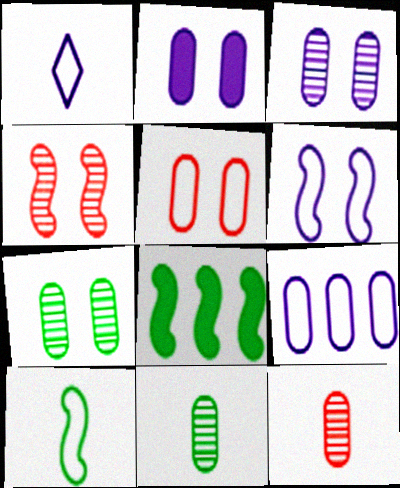[[1, 6, 9], 
[2, 5, 7]]